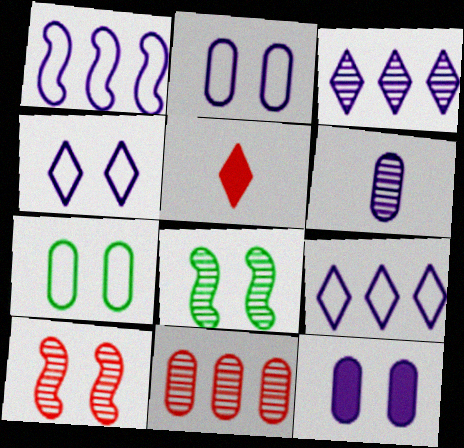[]